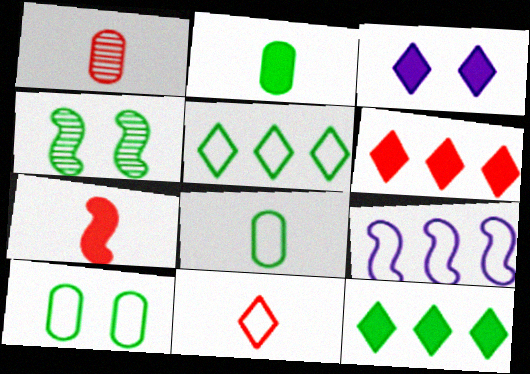[[1, 7, 11], 
[2, 4, 5], 
[4, 7, 9], 
[4, 8, 12], 
[9, 10, 11]]